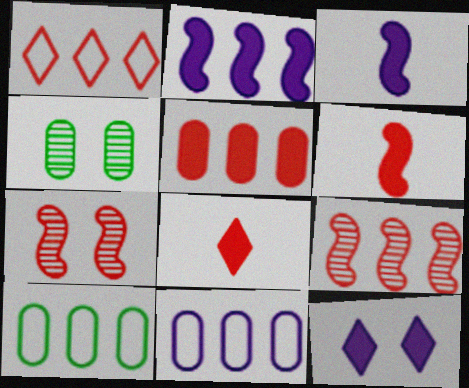[[1, 3, 4], 
[1, 5, 9]]